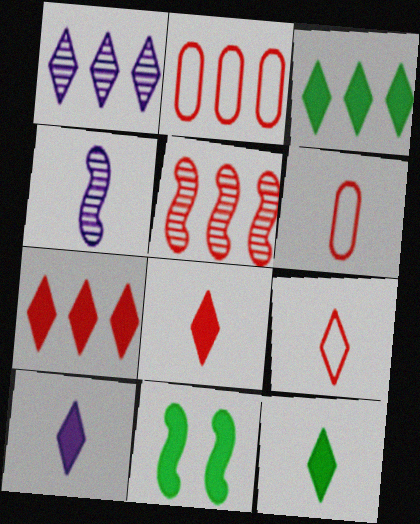[[1, 6, 11], 
[2, 5, 7], 
[4, 6, 12], 
[8, 10, 12]]